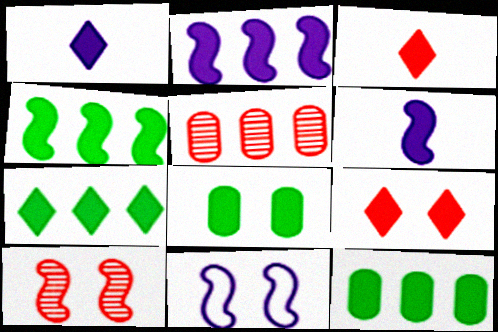[[1, 7, 9], 
[2, 3, 8], 
[4, 7, 12], 
[6, 9, 12]]